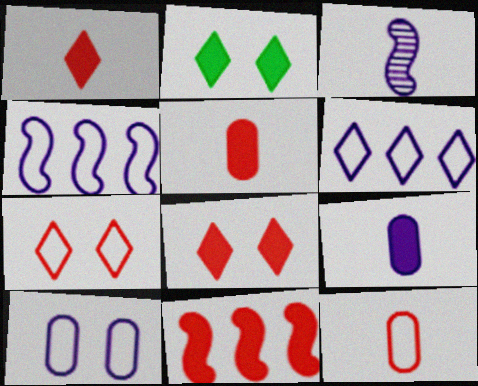[[2, 9, 11], 
[5, 8, 11]]